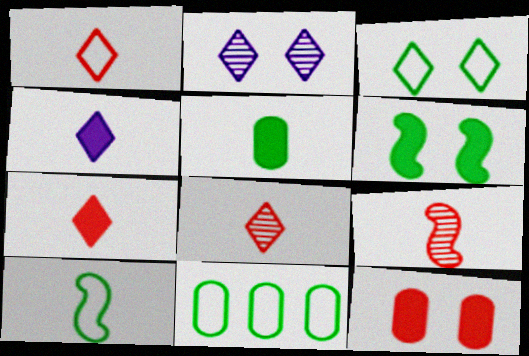[[1, 7, 8], 
[3, 10, 11]]